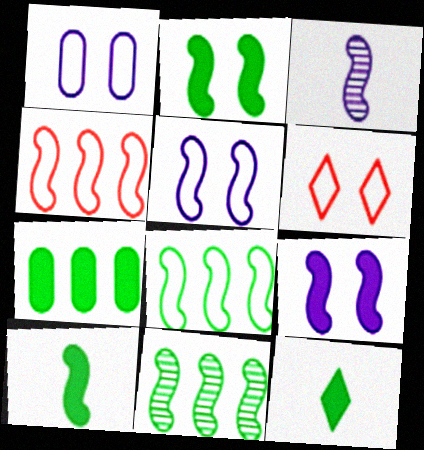[[2, 3, 4], 
[2, 7, 12], 
[3, 6, 7]]